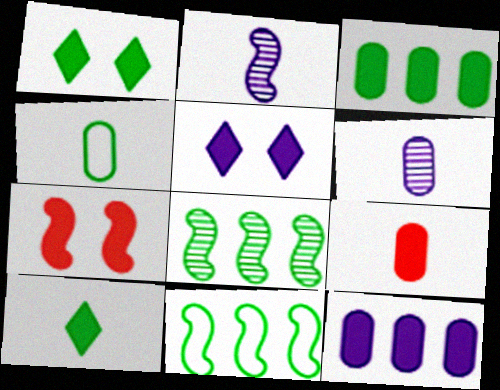[[1, 4, 8], 
[2, 7, 11], 
[4, 6, 9], 
[7, 10, 12]]